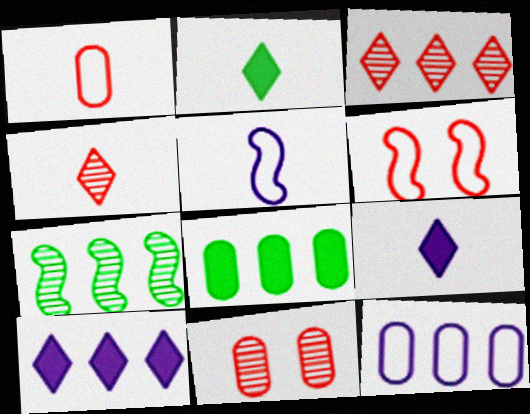[]